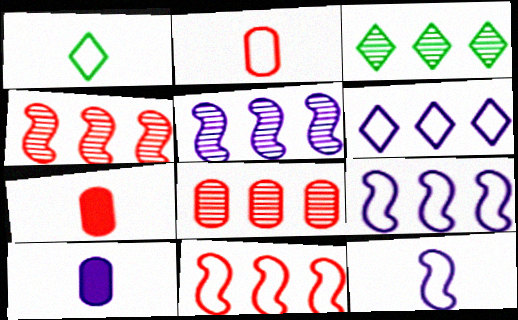[[1, 2, 12], 
[3, 5, 8]]